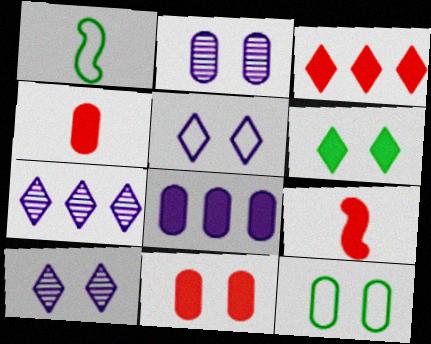[[1, 2, 3], 
[1, 7, 11], 
[2, 11, 12], 
[3, 9, 11], 
[6, 8, 9], 
[7, 9, 12]]